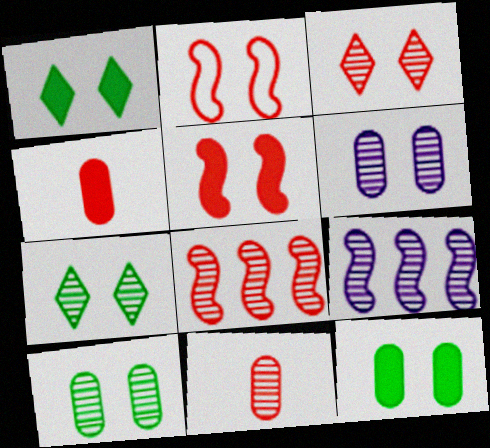[[1, 2, 6], 
[3, 8, 11], 
[7, 9, 11]]